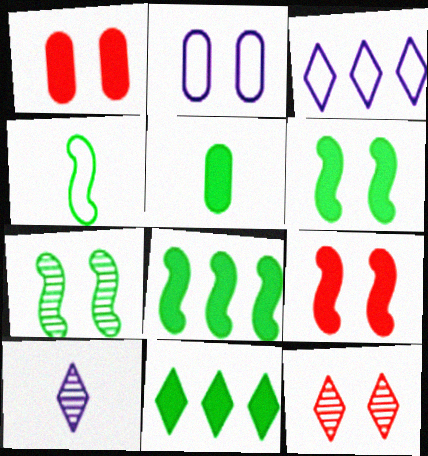[[2, 6, 12], 
[4, 7, 8], 
[5, 6, 11]]